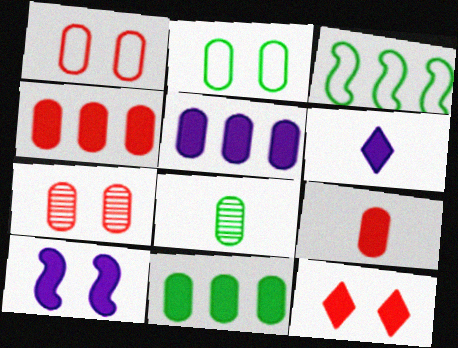[[1, 5, 8], 
[2, 8, 11], 
[3, 6, 7], 
[4, 5, 11], 
[5, 6, 10]]